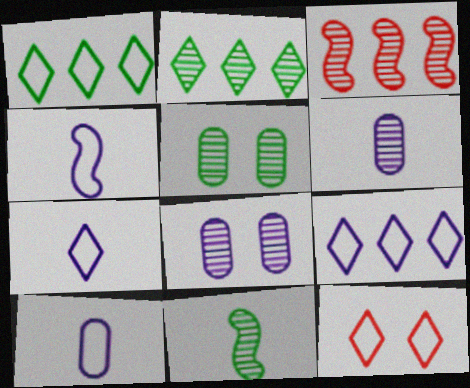[[1, 7, 12], 
[2, 5, 11], 
[4, 7, 10]]